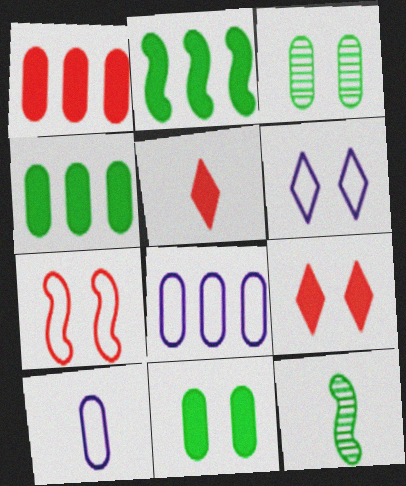[[1, 3, 10], 
[1, 6, 12], 
[5, 10, 12], 
[8, 9, 12]]